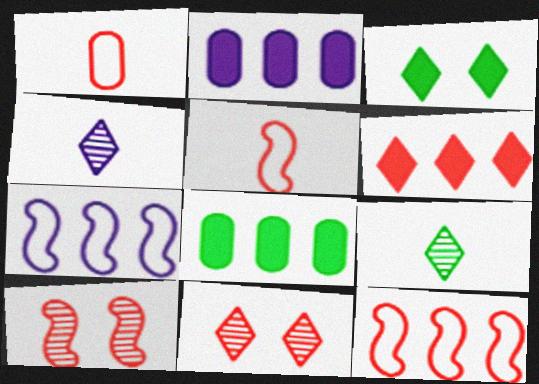[[1, 6, 10]]